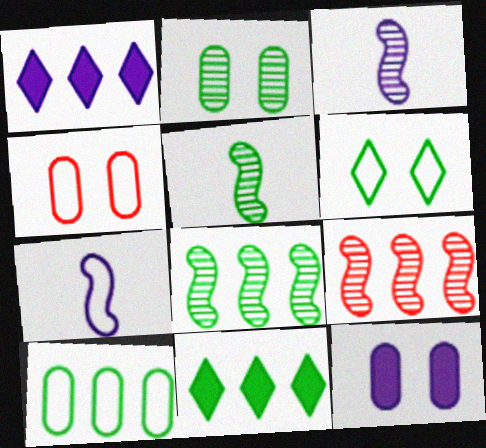[[1, 4, 5], 
[1, 9, 10], 
[2, 4, 12], 
[3, 4, 11], 
[8, 10, 11]]